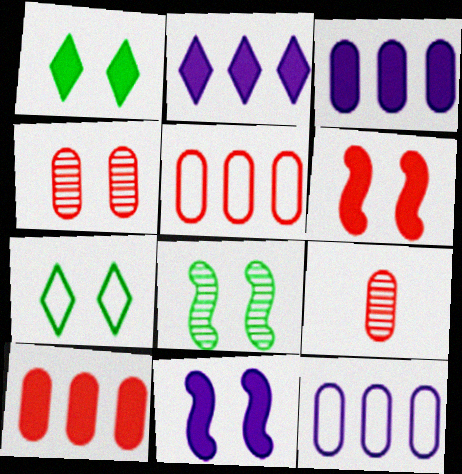[[4, 7, 11]]